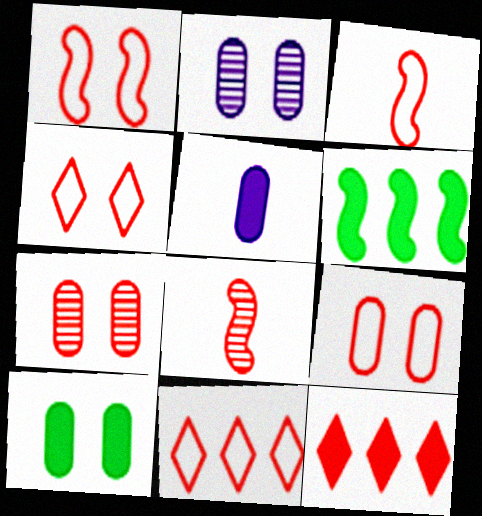[[1, 4, 9], 
[2, 9, 10], 
[3, 7, 12], 
[3, 9, 11], 
[8, 9, 12]]